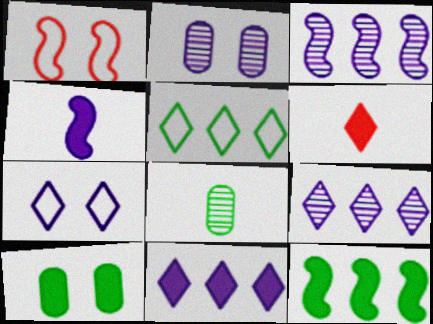[[1, 8, 11]]